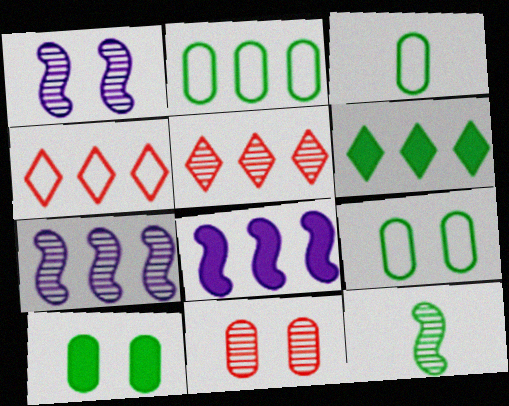[[2, 3, 9], 
[2, 5, 8], 
[6, 9, 12]]